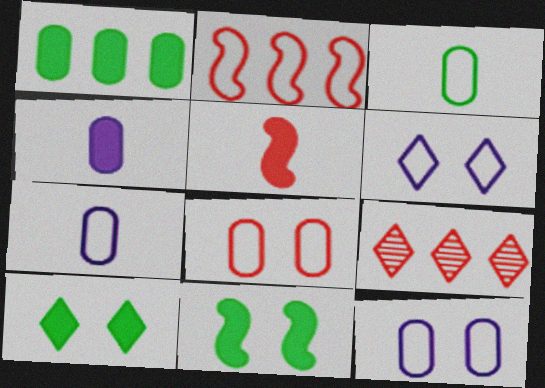[[2, 3, 6], 
[5, 8, 9], 
[7, 9, 11]]